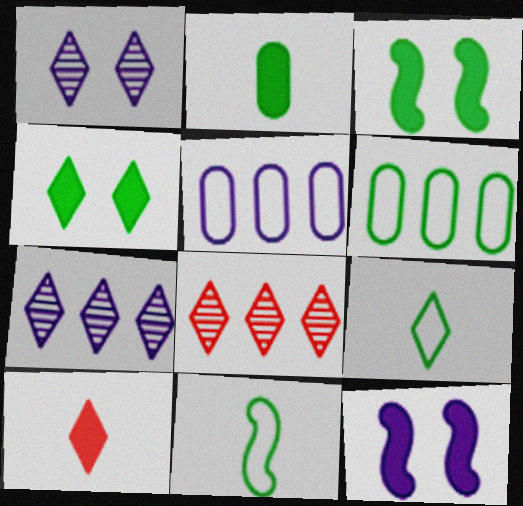[]